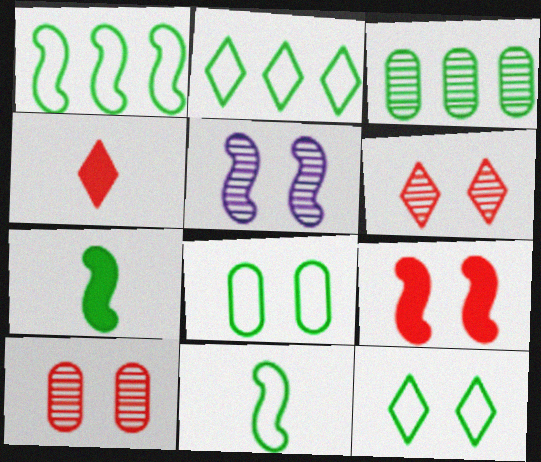[[2, 8, 11], 
[3, 7, 12]]